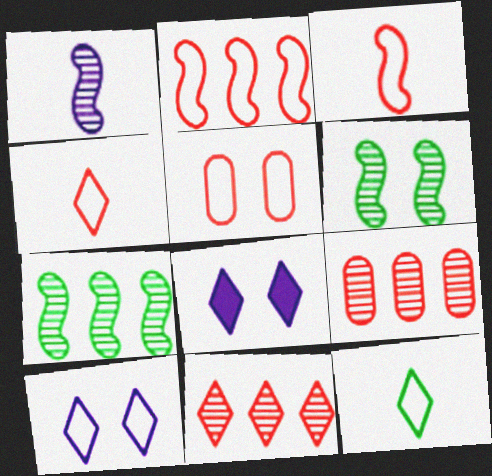[[2, 4, 5], 
[5, 6, 8], 
[8, 11, 12]]